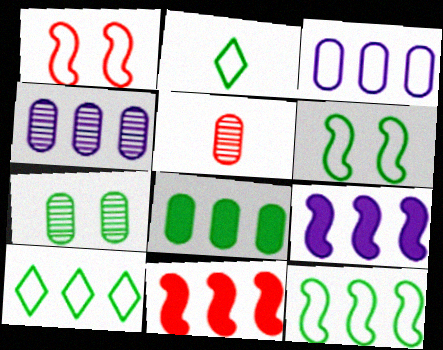[[1, 2, 3], 
[4, 5, 7], 
[4, 10, 11]]